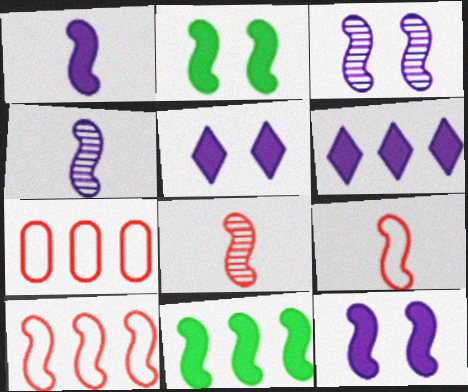[[2, 4, 10], 
[3, 9, 11]]